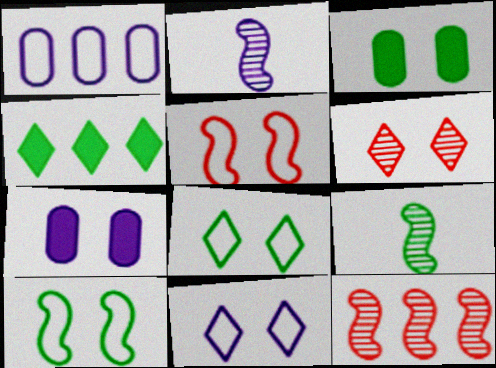[[1, 4, 12], 
[6, 7, 10]]